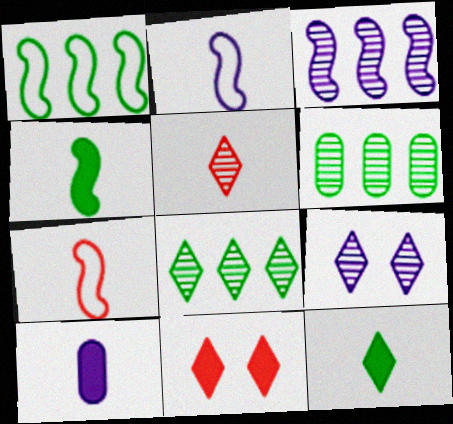[[2, 6, 11], 
[5, 8, 9]]